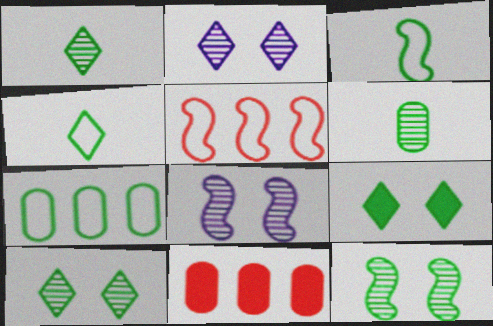[[2, 3, 11], 
[4, 8, 11]]